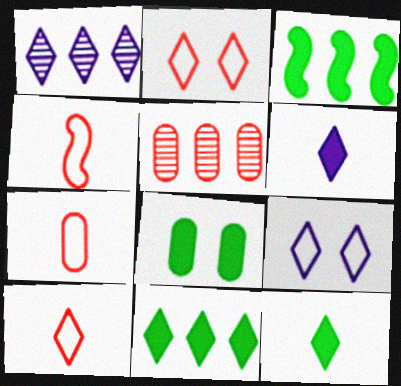[[1, 2, 12], 
[1, 4, 8], 
[1, 6, 9], 
[3, 8, 12], 
[4, 7, 10]]